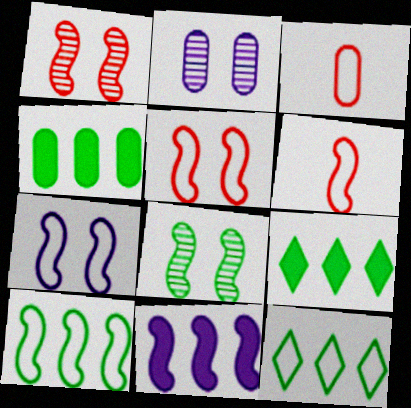[[2, 3, 4], 
[2, 6, 9], 
[3, 7, 12], 
[6, 7, 10], 
[6, 8, 11]]